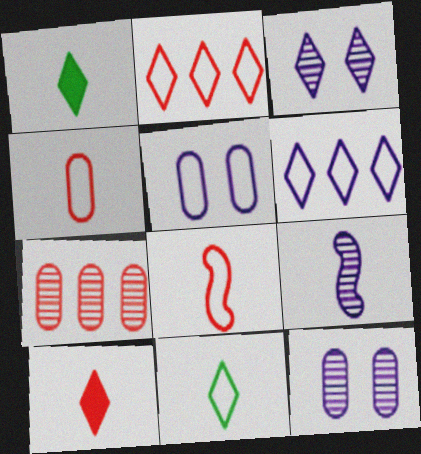[[1, 2, 3], 
[1, 4, 9]]